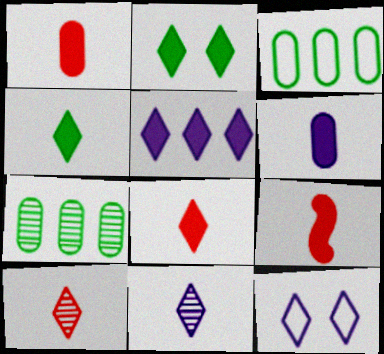[[1, 8, 9], 
[2, 5, 8], 
[4, 6, 9], 
[5, 11, 12], 
[7, 9, 12]]